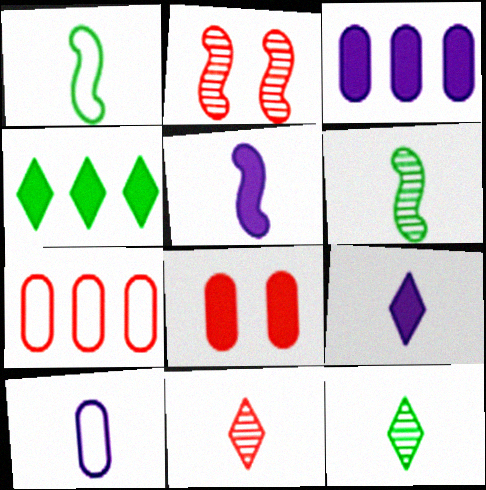[[2, 4, 10], 
[4, 5, 8]]